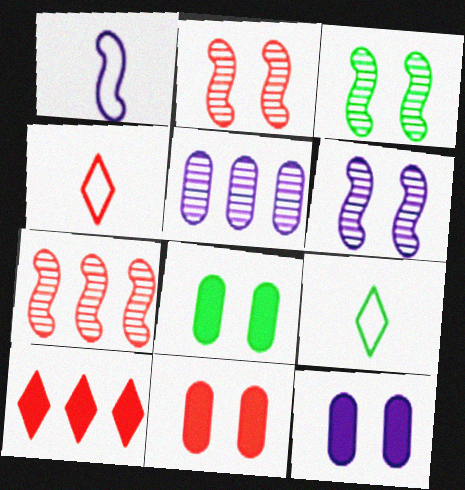[[2, 3, 6], 
[4, 7, 11], 
[7, 9, 12], 
[8, 11, 12]]